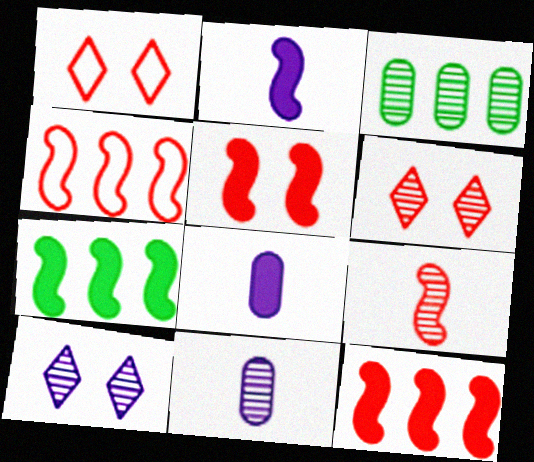[[1, 2, 3], 
[1, 7, 11], 
[2, 5, 7], 
[3, 9, 10], 
[4, 5, 9]]